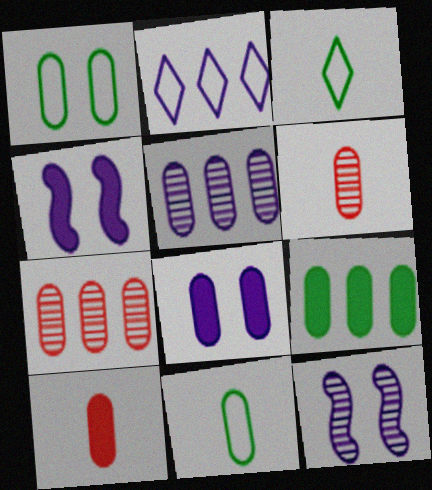[[1, 5, 10], 
[3, 4, 7], 
[7, 8, 11], 
[8, 9, 10]]